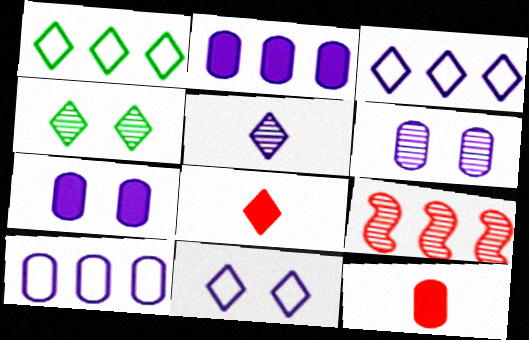[[1, 2, 9], 
[3, 4, 8]]